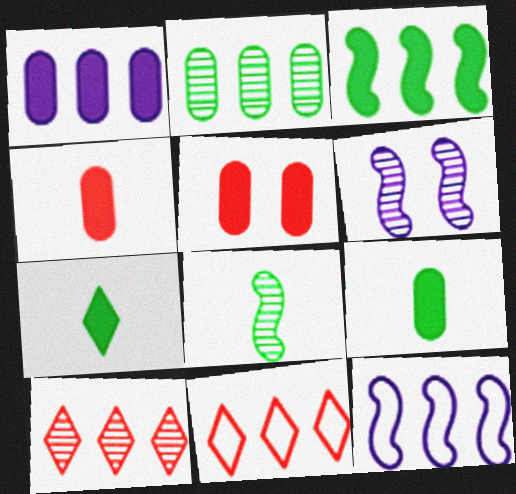[[1, 5, 9], 
[6, 9, 11]]